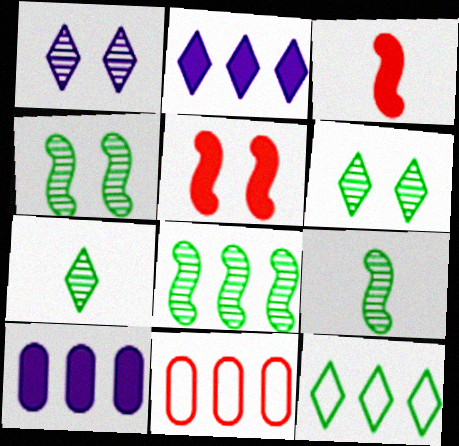[[2, 8, 11], 
[4, 8, 9]]